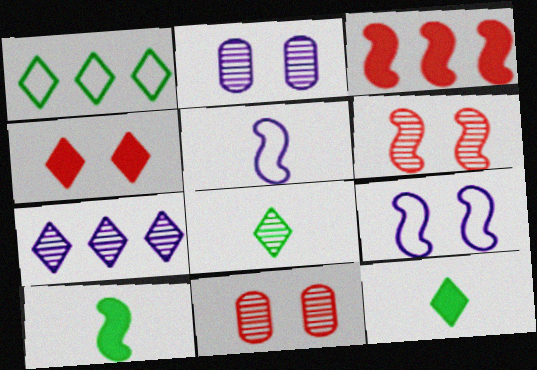[]